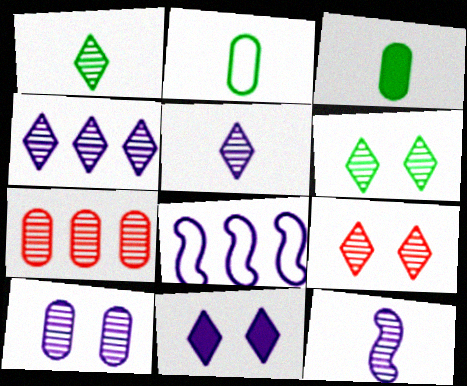[[1, 4, 9], 
[3, 8, 9], 
[4, 10, 12], 
[6, 7, 12]]